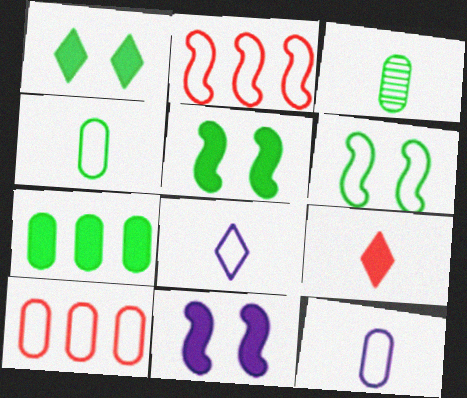[[6, 8, 10], 
[7, 9, 11]]